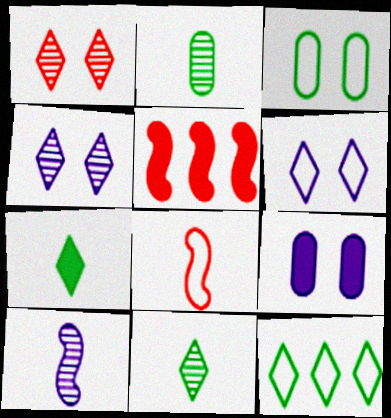[[2, 5, 6], 
[5, 7, 9]]